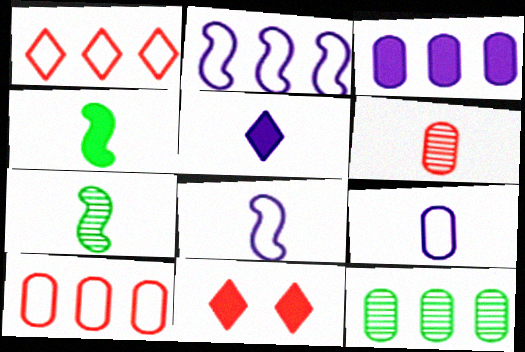[[3, 4, 11], 
[3, 10, 12], 
[8, 11, 12]]